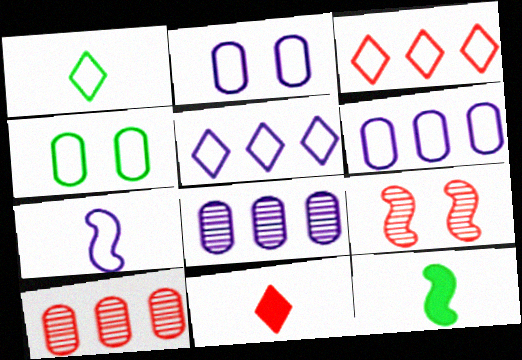[[2, 5, 7], 
[3, 4, 7]]